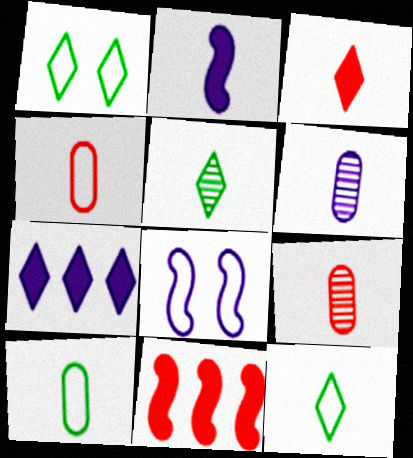[[1, 6, 11], 
[2, 4, 5], 
[2, 9, 12], 
[6, 7, 8]]